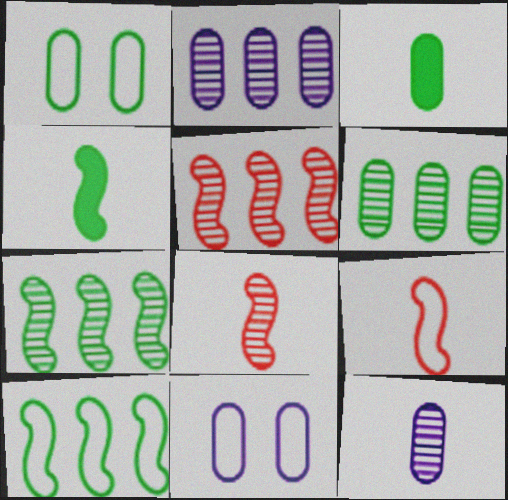[[1, 3, 6]]